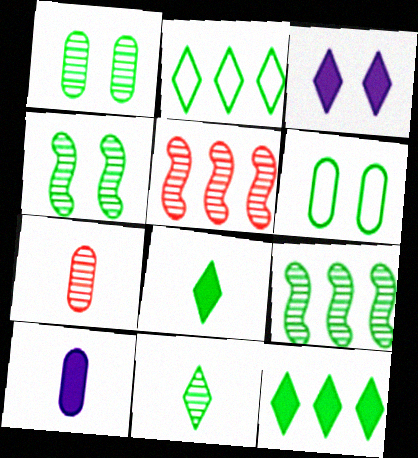[[1, 9, 11], 
[6, 8, 9]]